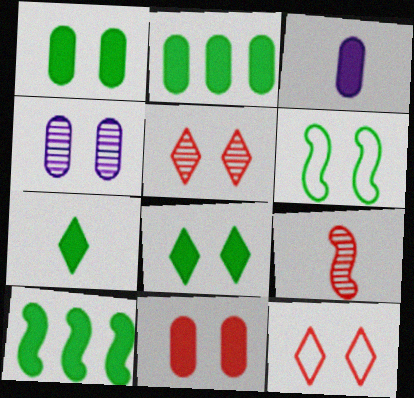[[1, 7, 10], 
[2, 3, 11]]